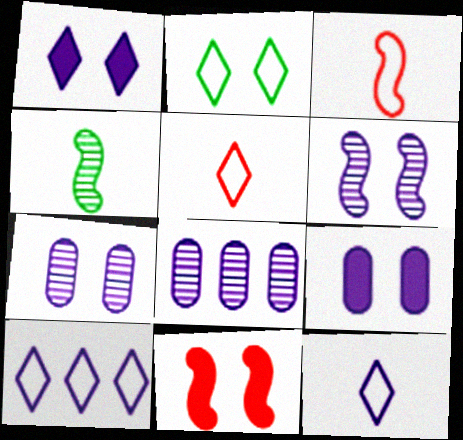[[2, 5, 10], 
[2, 7, 11]]